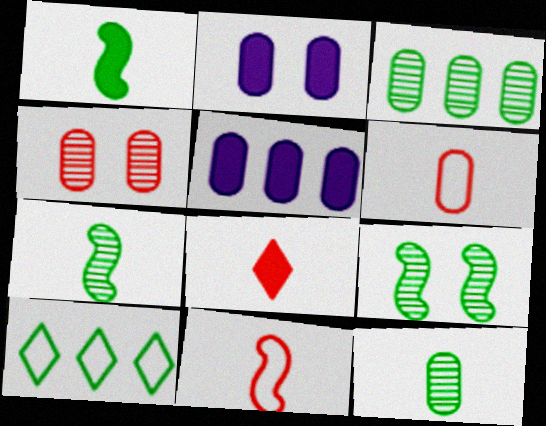[[2, 3, 6]]